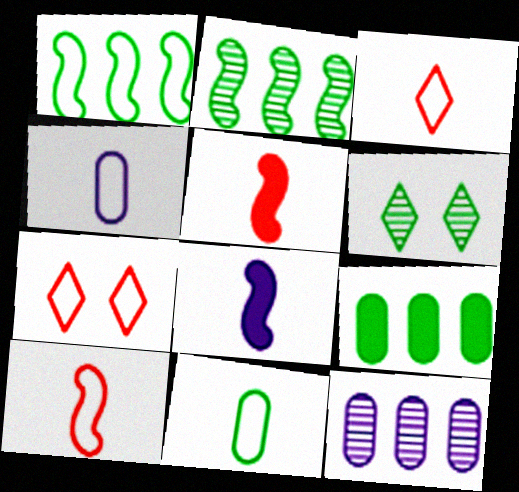[[1, 4, 7]]